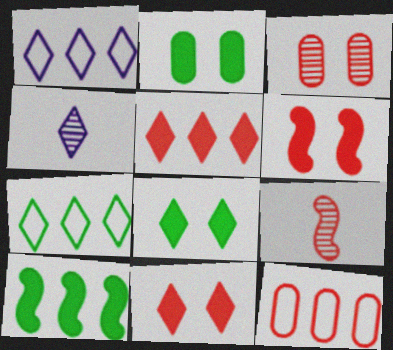[[1, 2, 9], 
[4, 7, 11], 
[9, 11, 12]]